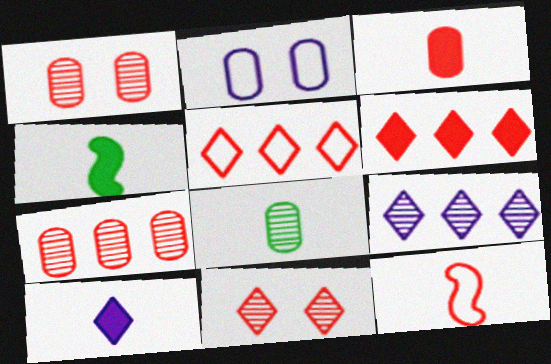[[1, 6, 12], 
[3, 4, 10], 
[8, 10, 12]]